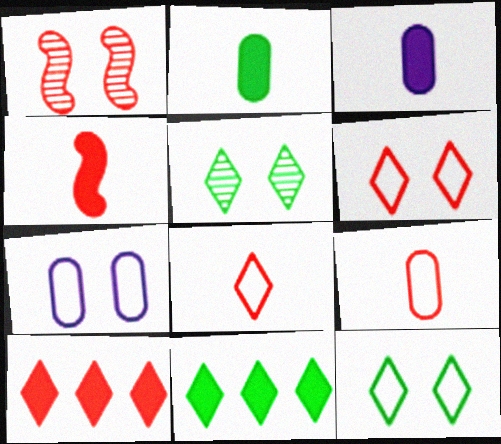[[1, 9, 10]]